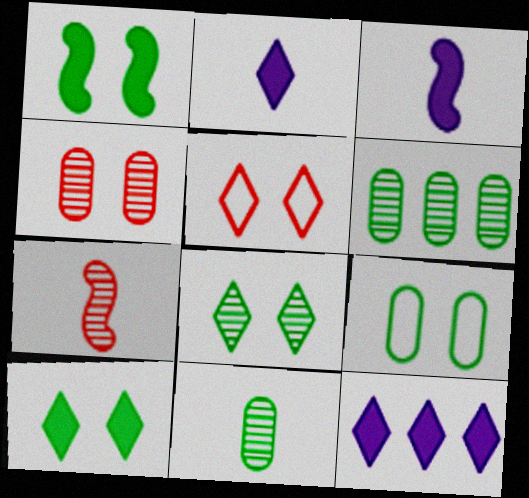[[1, 8, 9], 
[3, 5, 6], 
[7, 9, 12]]